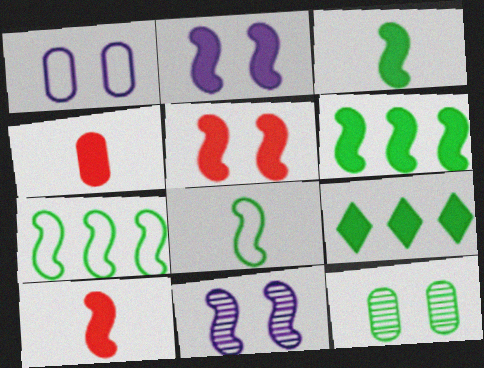[[2, 4, 9], 
[2, 6, 10], 
[7, 10, 11], 
[8, 9, 12]]